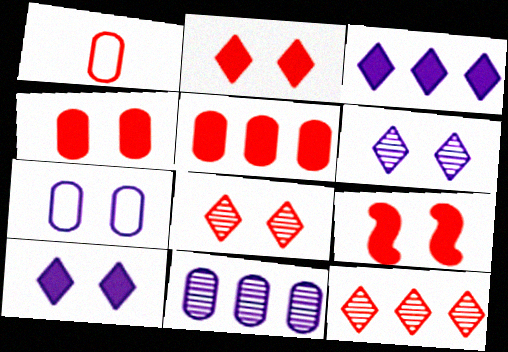[[1, 9, 12], 
[2, 4, 9]]